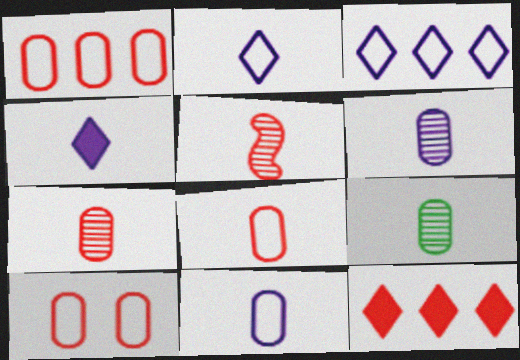[[1, 8, 10], 
[5, 10, 12], 
[6, 7, 9]]